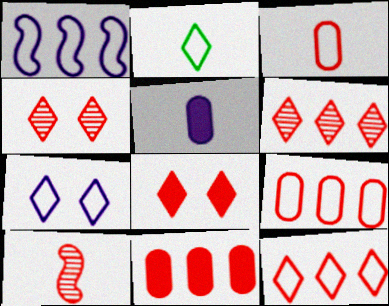[[2, 5, 10], 
[2, 7, 12], 
[8, 9, 10]]